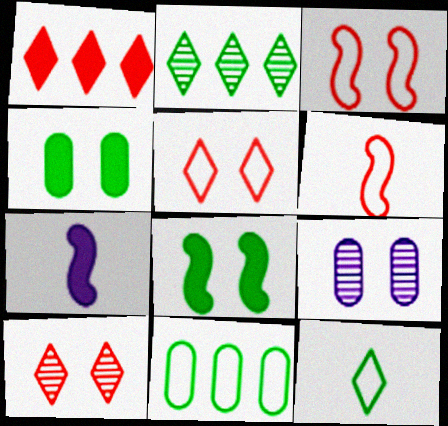[[1, 4, 7], 
[5, 8, 9], 
[7, 10, 11]]